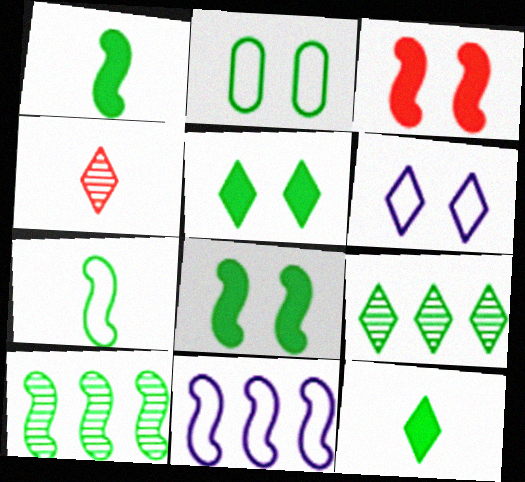[[1, 2, 9], 
[2, 10, 12], 
[7, 8, 10]]